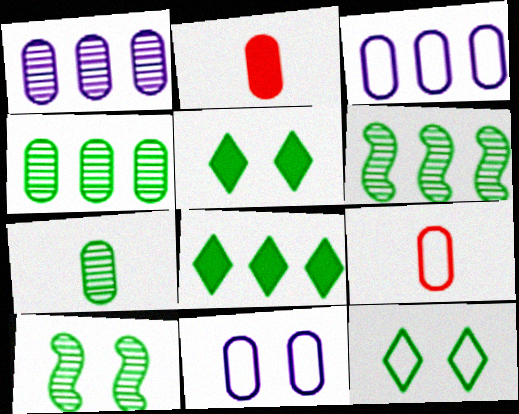[[2, 4, 11]]